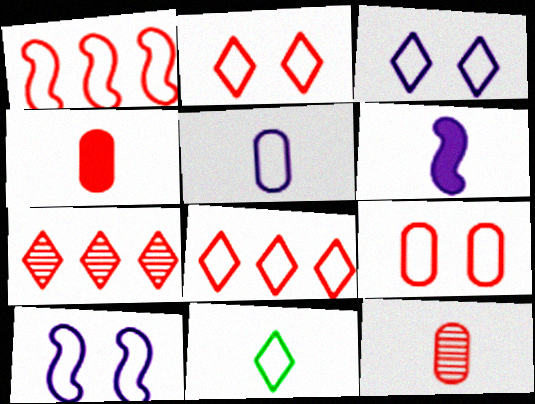[[3, 8, 11], 
[6, 11, 12]]